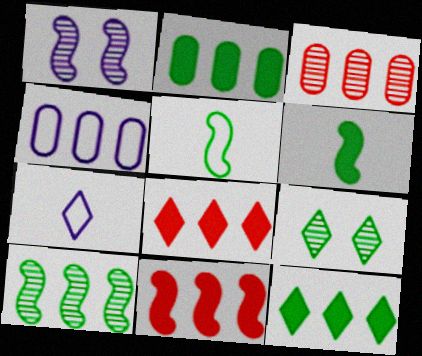[[1, 5, 11], 
[2, 3, 4], 
[2, 5, 9], 
[4, 8, 10], 
[7, 8, 9]]